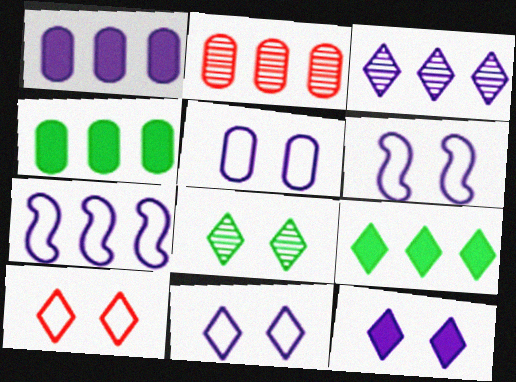[[1, 3, 7], 
[2, 7, 9], 
[5, 6, 11], 
[8, 10, 12]]